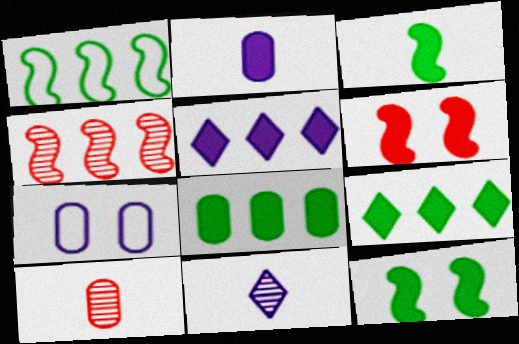[[2, 6, 9], 
[7, 8, 10]]